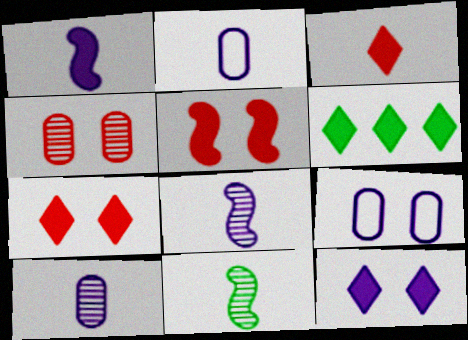[[2, 3, 11], 
[3, 6, 12]]